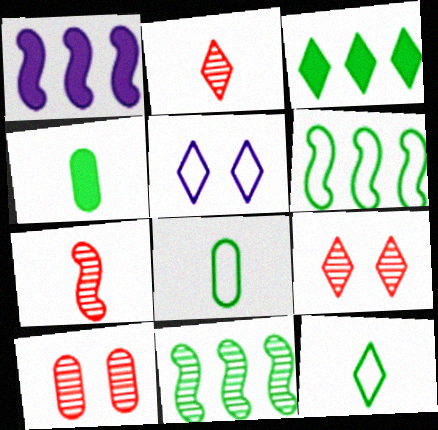[[1, 8, 9], 
[1, 10, 12], 
[2, 3, 5]]